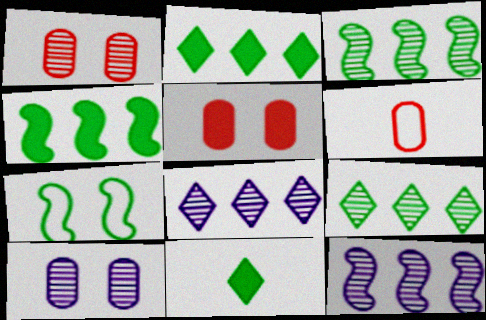[]